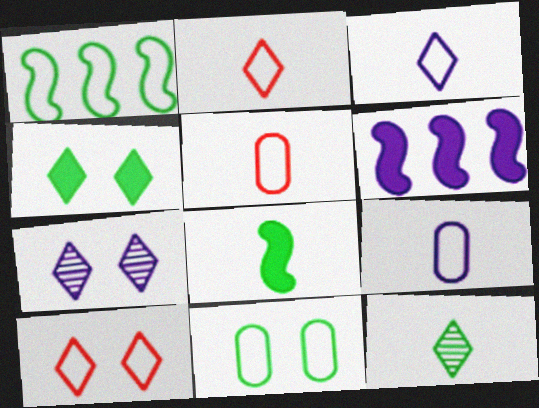[[1, 9, 10], 
[4, 7, 10], 
[6, 7, 9]]